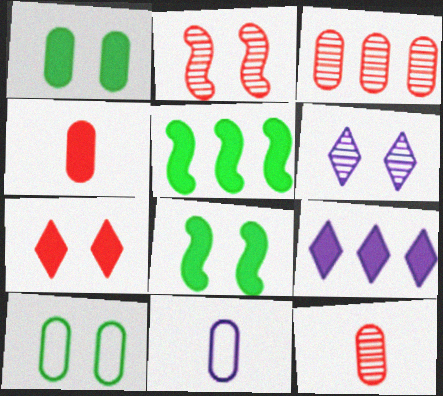[[1, 3, 11], 
[4, 8, 9]]